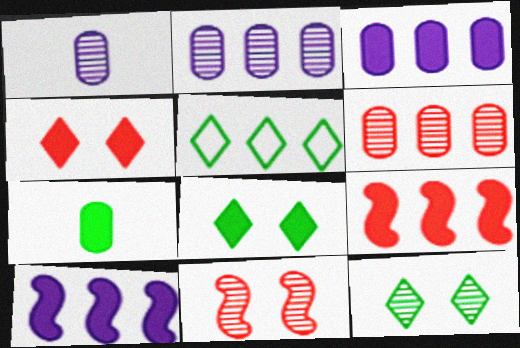[[2, 5, 9], 
[4, 7, 10], 
[5, 6, 10]]